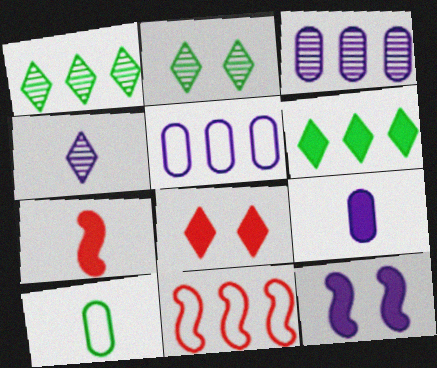[[2, 5, 7], 
[2, 9, 11], 
[3, 6, 11], 
[4, 5, 12], 
[4, 7, 10]]